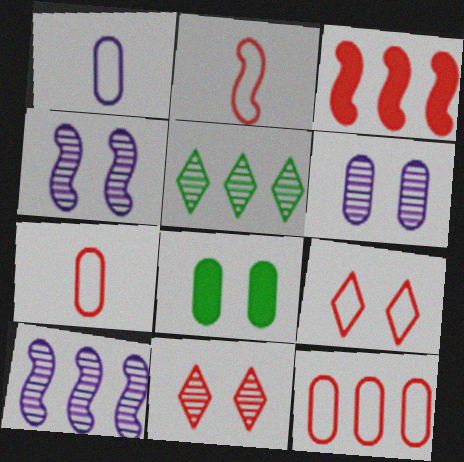[[2, 9, 12], 
[3, 7, 11], 
[4, 8, 9]]